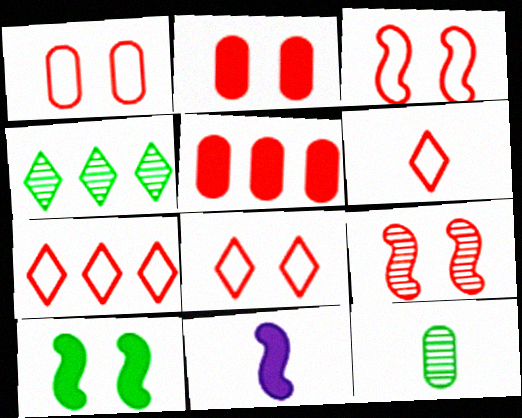[[1, 3, 8], 
[1, 4, 11], 
[2, 8, 9], 
[5, 6, 9], 
[6, 7, 8], 
[6, 11, 12]]